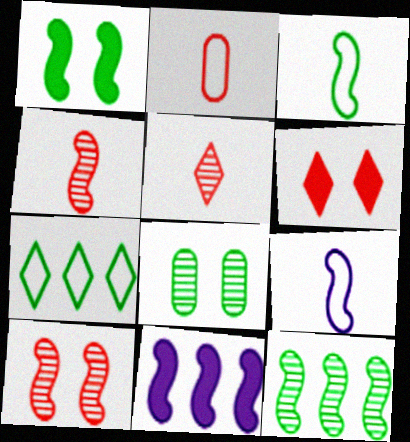[[1, 3, 12], 
[3, 10, 11]]